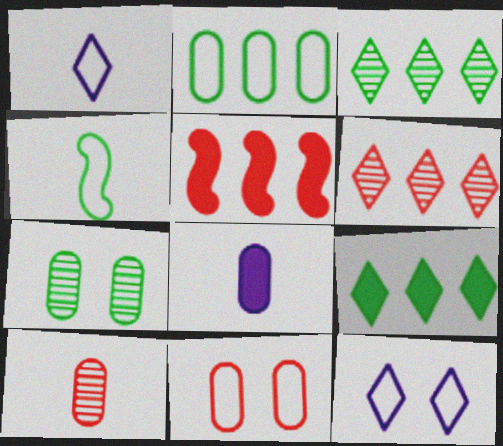[[1, 5, 7], 
[4, 7, 9]]